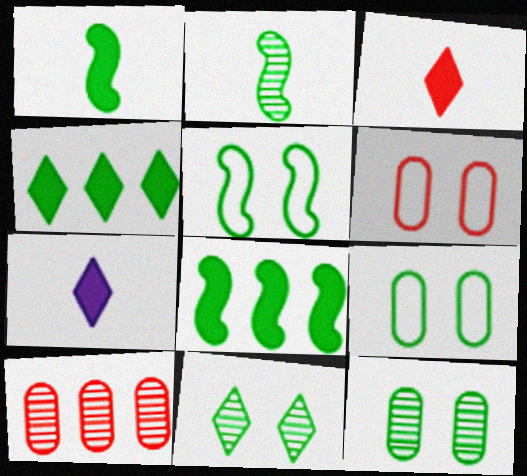[[2, 4, 9], 
[2, 5, 8], 
[5, 7, 10]]